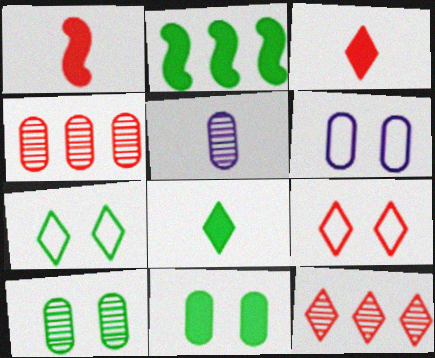[[1, 4, 9], 
[2, 5, 9], 
[2, 8, 11], 
[3, 9, 12], 
[4, 5, 10]]